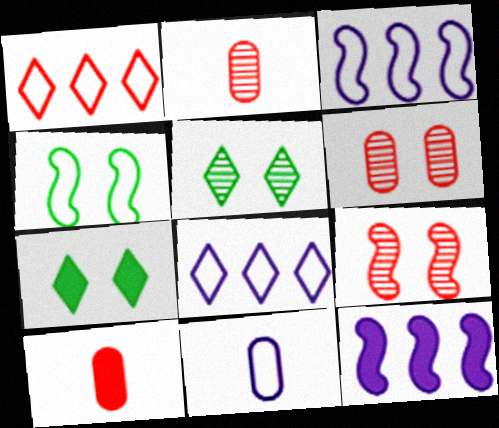[[1, 4, 11], 
[1, 9, 10], 
[2, 3, 7], 
[3, 5, 10], 
[7, 10, 12]]